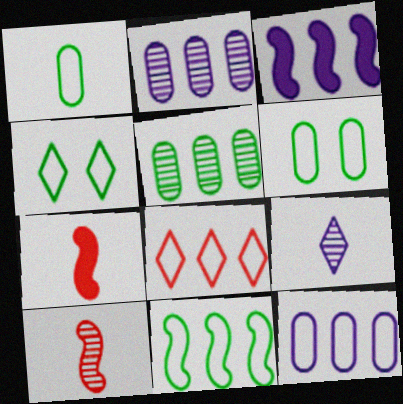[[1, 4, 11], 
[1, 7, 9], 
[2, 4, 7], 
[3, 5, 8], 
[8, 11, 12]]